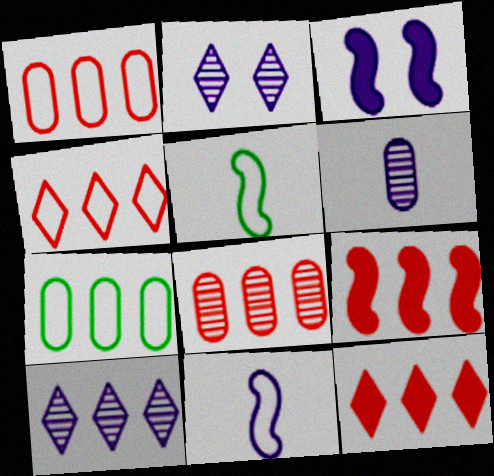[[4, 8, 9], 
[7, 9, 10]]